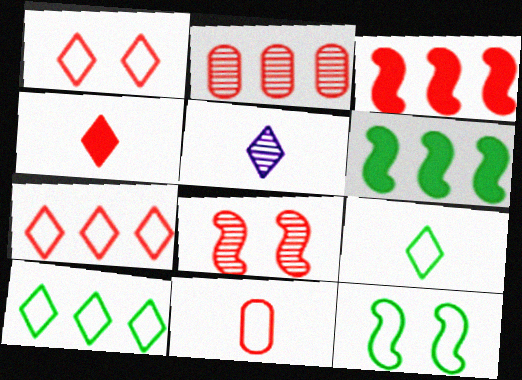[[2, 3, 7], 
[4, 5, 9]]